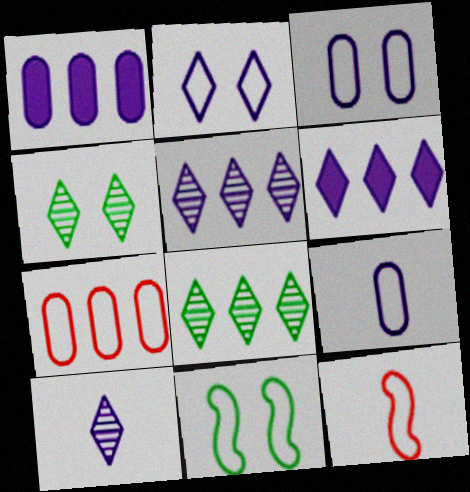[[1, 4, 12], 
[2, 6, 10]]